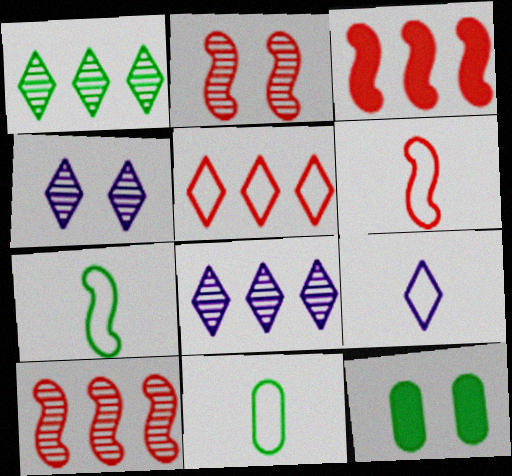[[1, 7, 12], 
[2, 3, 6], 
[3, 4, 11], 
[6, 8, 12], 
[6, 9, 11], 
[9, 10, 12]]